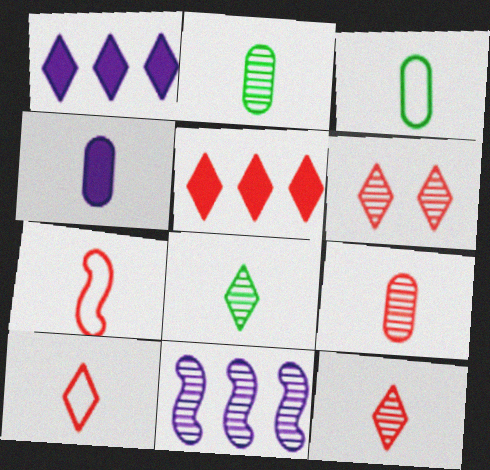[[2, 6, 11], 
[3, 4, 9], 
[4, 7, 8], 
[5, 6, 10]]